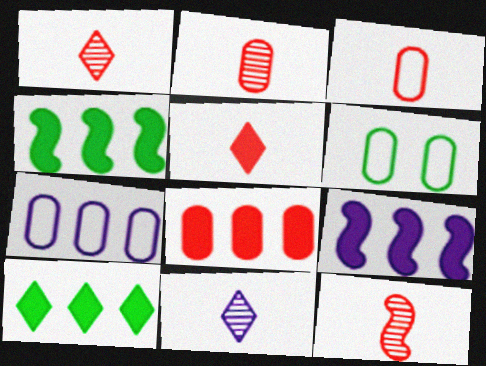[[1, 2, 12], 
[1, 6, 9], 
[3, 5, 12], 
[3, 6, 7], 
[8, 9, 10]]